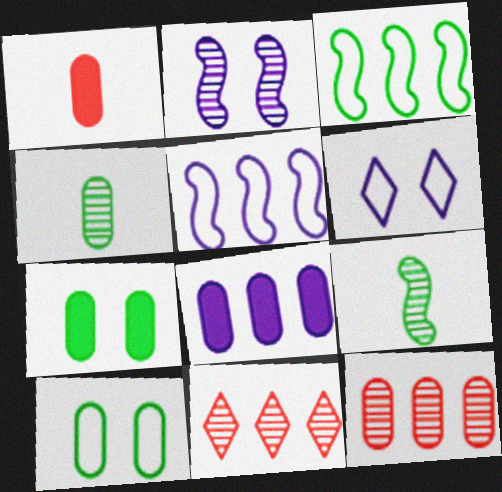[[1, 7, 8], 
[2, 4, 11], 
[3, 8, 11]]